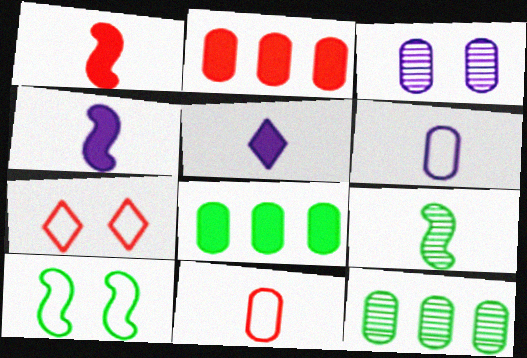[[3, 8, 11], 
[4, 7, 12], 
[5, 9, 11]]